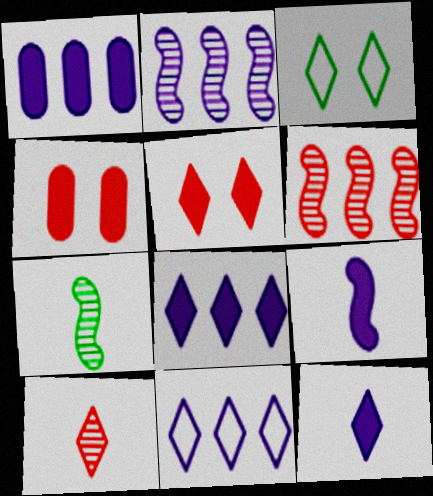[[1, 2, 11], 
[3, 8, 10], 
[4, 7, 11]]